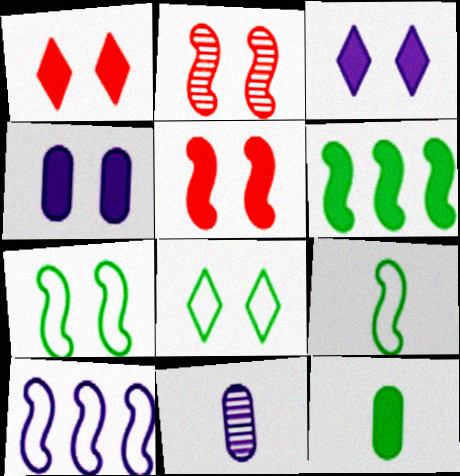[[2, 4, 8], 
[3, 10, 11]]